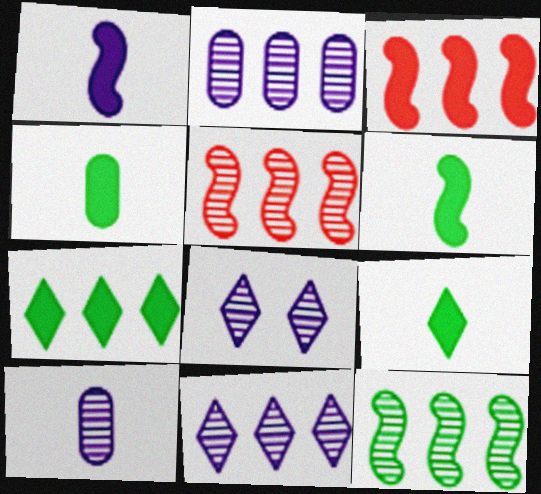[[4, 6, 9]]